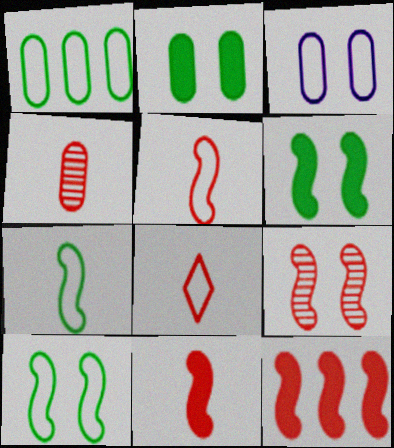[[4, 8, 11], 
[5, 9, 12]]